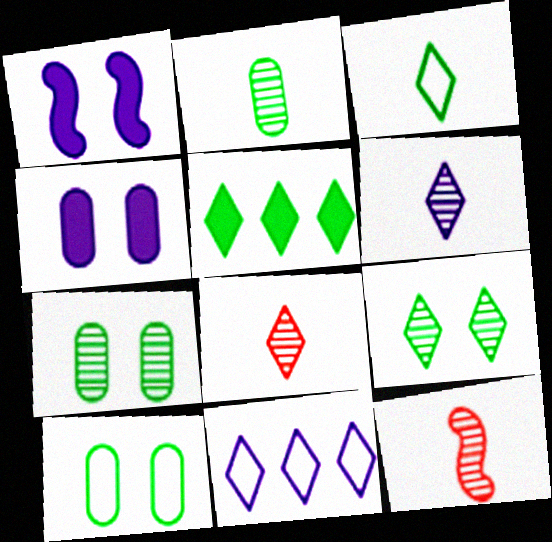[[2, 6, 12], 
[3, 5, 9]]